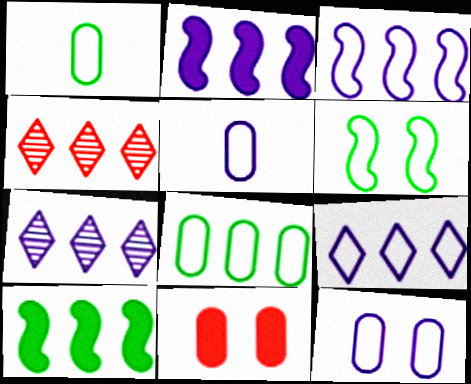[[2, 4, 8]]